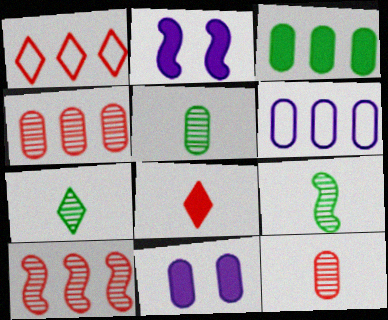[[1, 2, 5], 
[1, 9, 11], 
[2, 3, 8], 
[3, 4, 6], 
[5, 7, 9]]